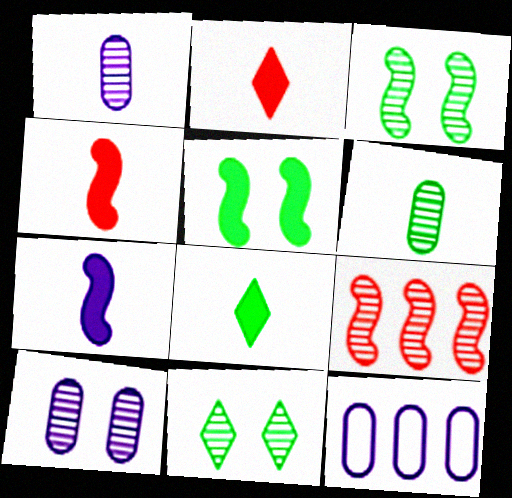[[1, 9, 11], 
[2, 3, 12], 
[4, 11, 12]]